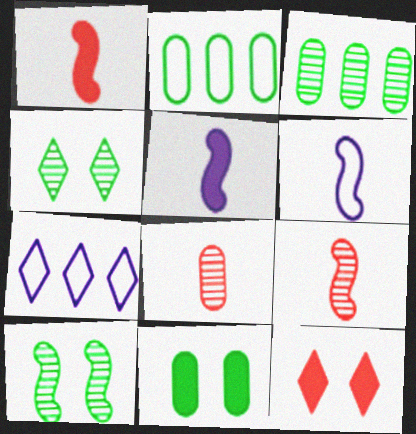[[3, 6, 12], 
[7, 9, 11]]